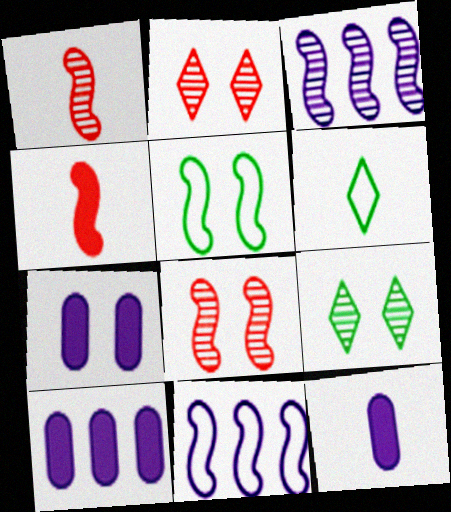[[1, 6, 12], 
[2, 5, 7], 
[3, 4, 5], 
[6, 8, 10], 
[7, 10, 12]]